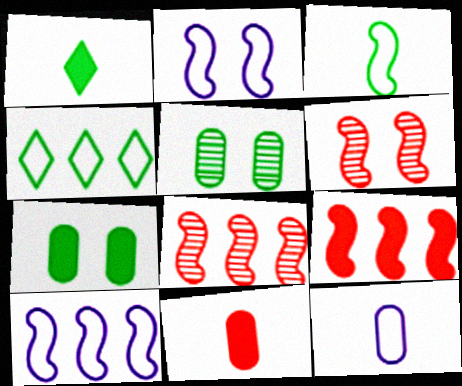[]